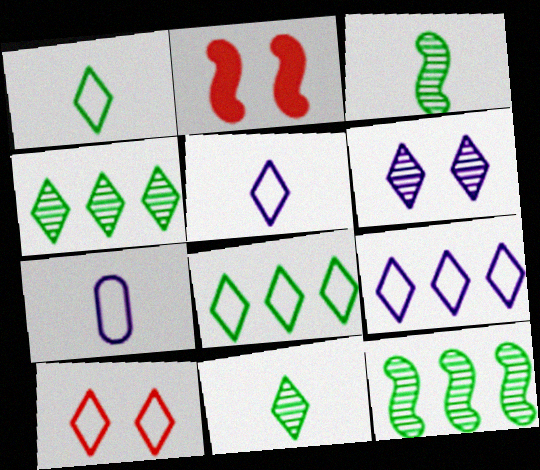[[1, 9, 10], 
[2, 4, 7], 
[5, 8, 10]]